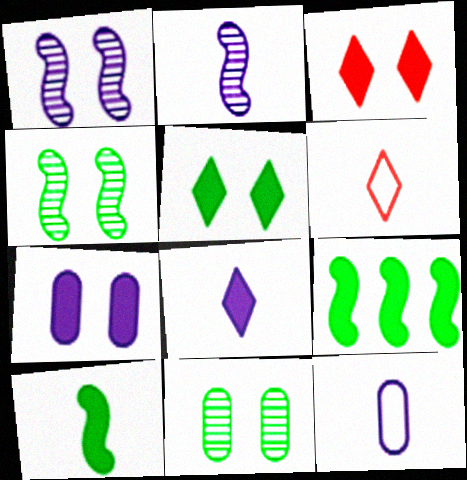[[2, 8, 12]]